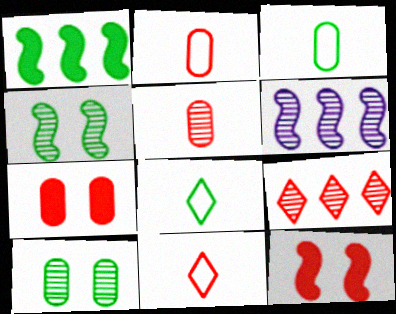[[1, 8, 10], 
[2, 9, 12], 
[6, 7, 8]]